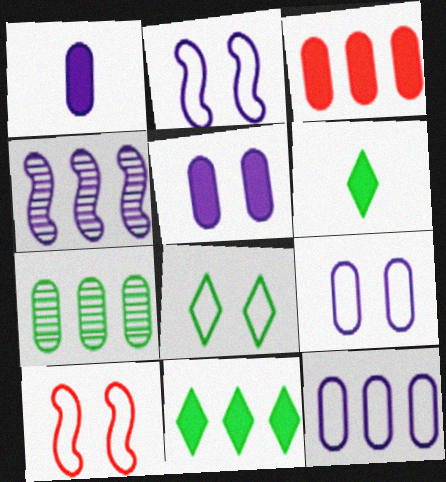[[3, 7, 12], 
[8, 9, 10]]